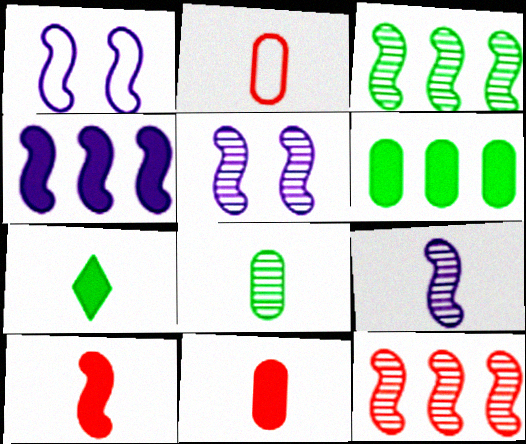[[1, 3, 10], 
[1, 4, 9], 
[2, 7, 9]]